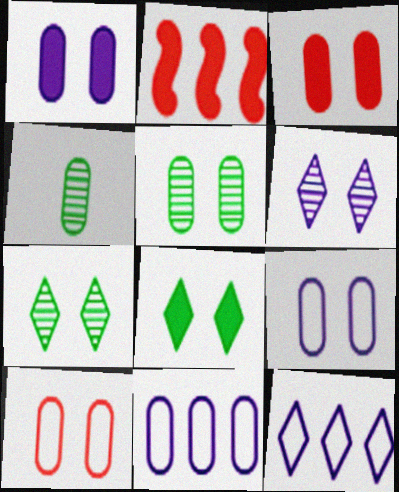[[1, 5, 10], 
[3, 4, 11], 
[3, 5, 9]]